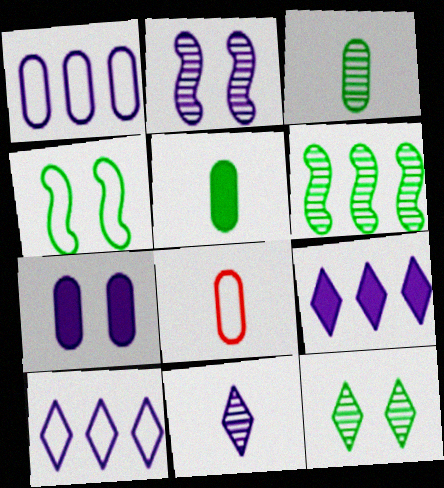[[3, 6, 12], 
[4, 8, 10]]